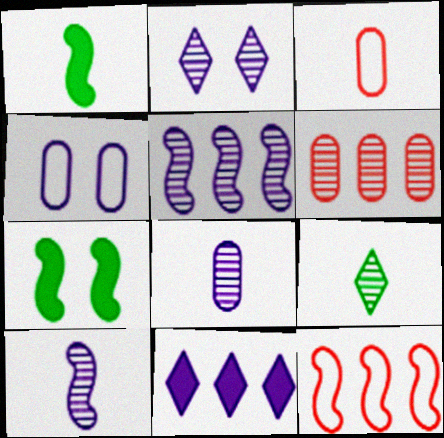[[2, 5, 8], 
[4, 10, 11], 
[7, 10, 12]]